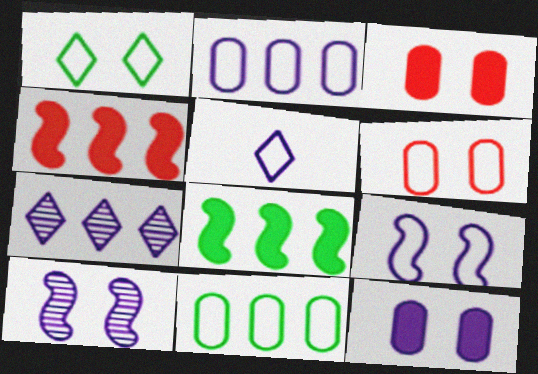[[1, 3, 10], 
[1, 6, 9], 
[2, 5, 9], 
[4, 7, 11]]